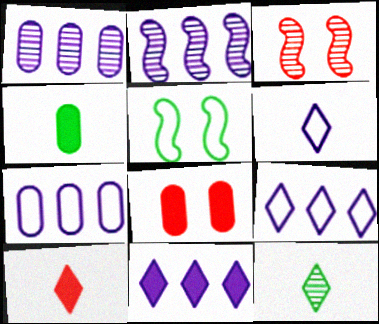[[1, 3, 12], 
[1, 5, 10], 
[2, 7, 11], 
[3, 4, 9], 
[6, 10, 12]]